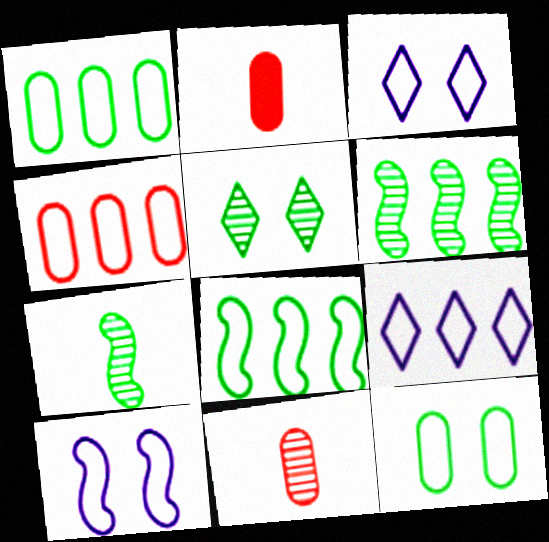[[2, 3, 6], 
[4, 8, 9]]